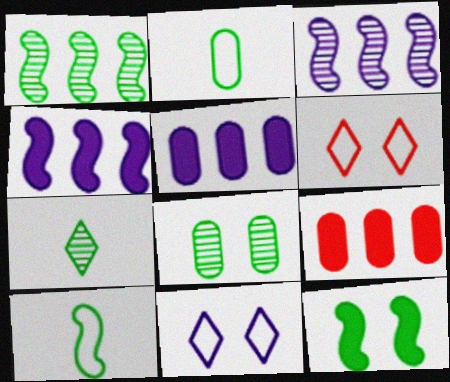[[1, 7, 8], 
[1, 10, 12]]